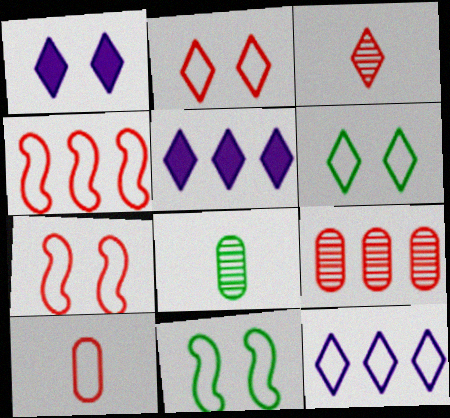[[1, 4, 8], 
[2, 4, 10], 
[3, 5, 6], 
[5, 7, 8], 
[10, 11, 12]]